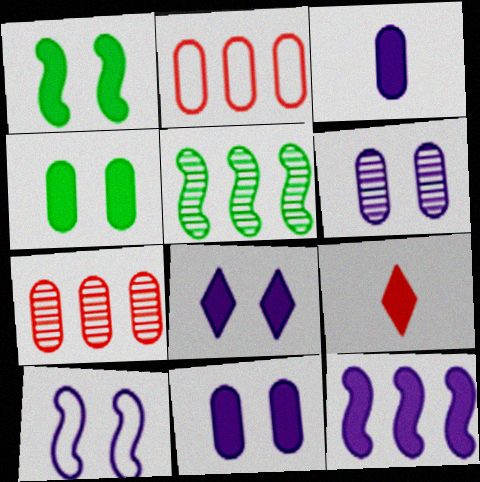[[3, 8, 12], 
[4, 9, 12], 
[6, 8, 10]]